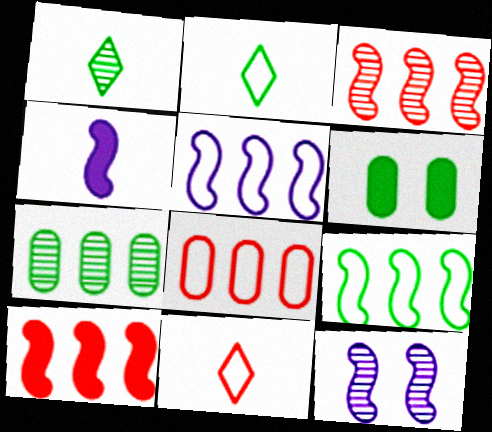[[1, 6, 9], 
[4, 5, 12]]